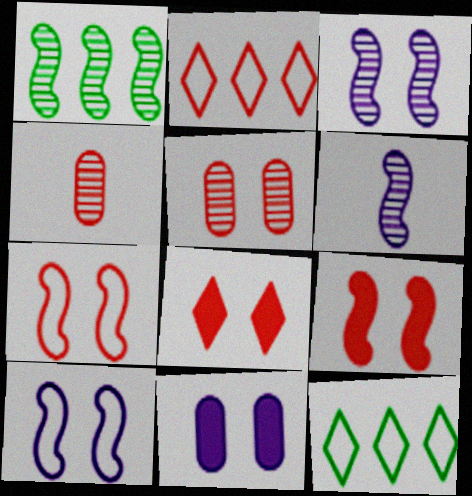[[2, 4, 9], 
[5, 7, 8]]